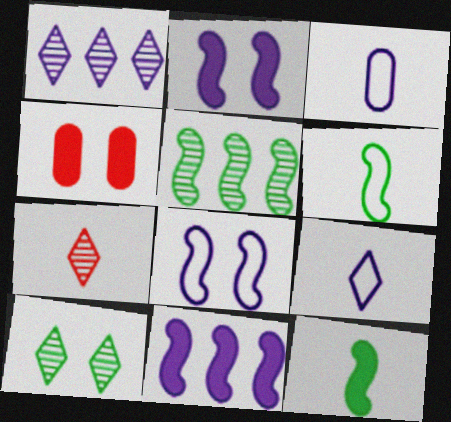[[1, 2, 3], 
[1, 4, 6], 
[1, 7, 10], 
[3, 7, 12], 
[4, 5, 9], 
[4, 8, 10]]